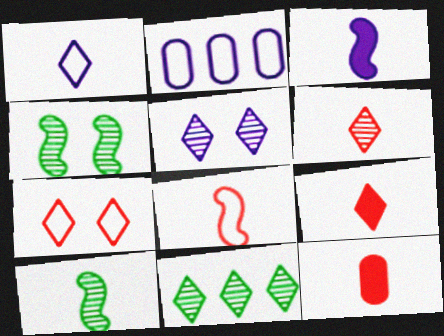[[1, 10, 12], 
[2, 3, 5], 
[2, 4, 9], 
[3, 8, 10], 
[5, 6, 11], 
[6, 8, 12]]